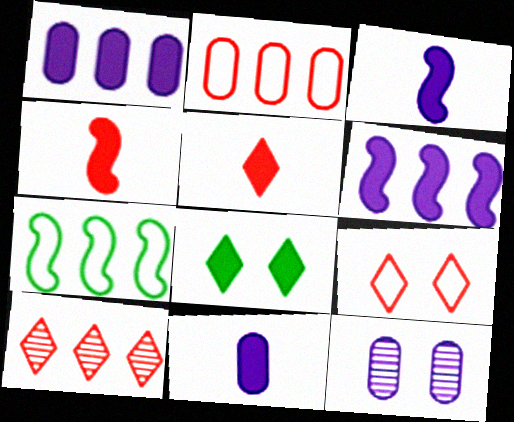[[1, 4, 8], 
[1, 7, 10], 
[5, 7, 12], 
[5, 9, 10]]